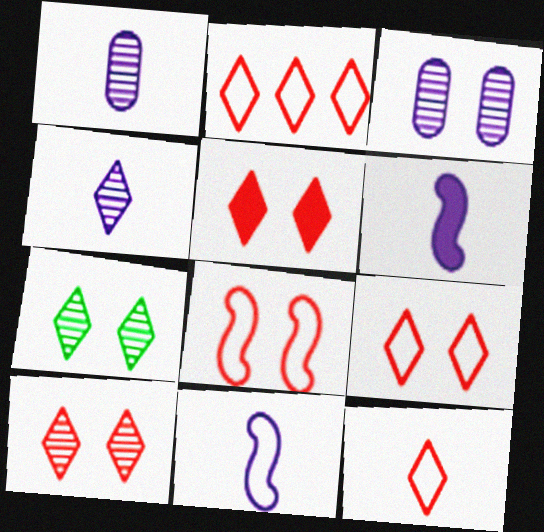[[2, 9, 12], 
[5, 9, 10]]